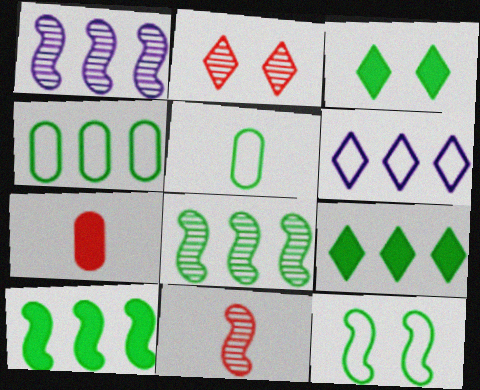[[3, 5, 8], 
[4, 8, 9]]